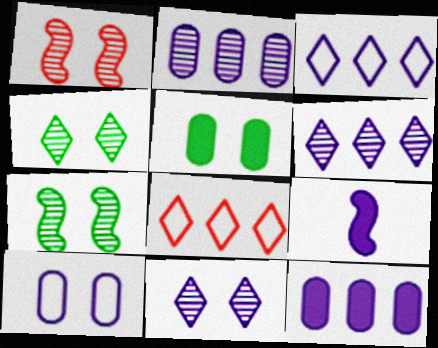[[6, 9, 10]]